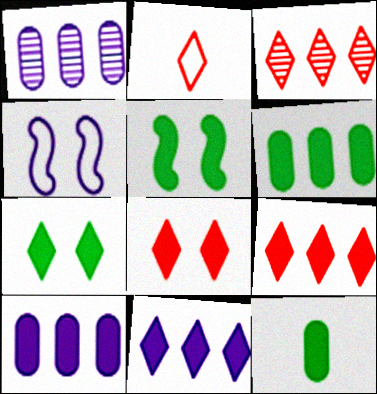[[1, 2, 5], 
[2, 3, 8], 
[3, 4, 12]]